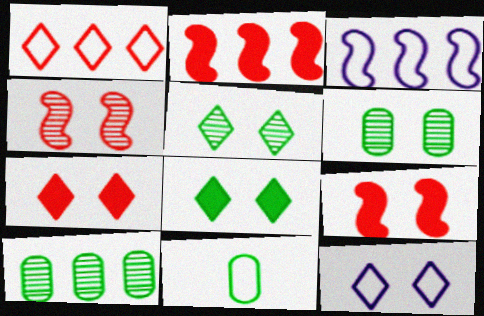[[5, 7, 12], 
[6, 9, 12]]